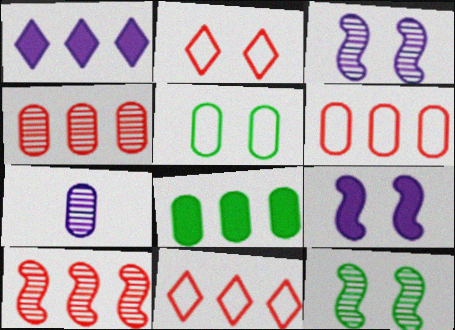[]